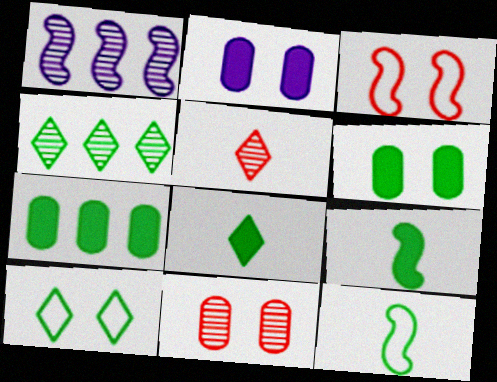[[1, 3, 9], 
[4, 6, 12], 
[4, 8, 10]]